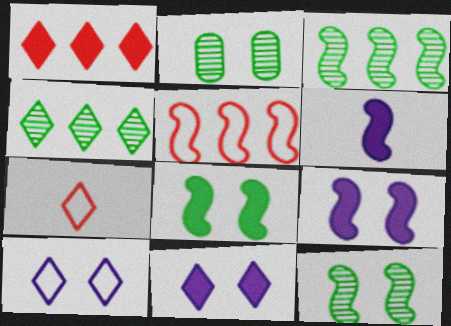[[4, 7, 11], 
[5, 6, 12]]